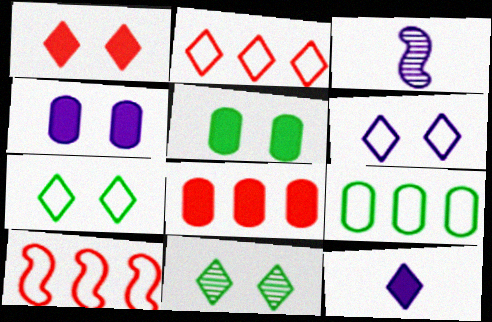[[1, 3, 9], 
[1, 6, 11], 
[2, 3, 5], 
[2, 11, 12], 
[3, 7, 8]]